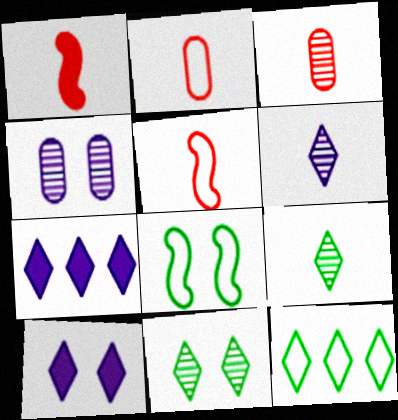[[1, 4, 12], 
[3, 7, 8]]